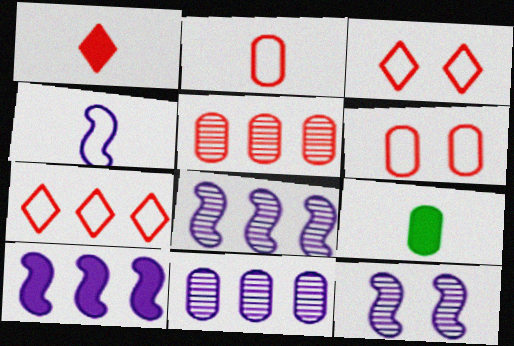[[3, 8, 9], 
[4, 10, 12], 
[6, 9, 11], 
[7, 9, 12]]